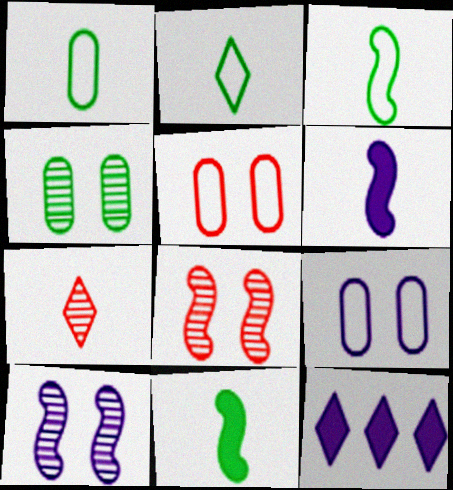[[1, 2, 3], 
[1, 6, 7], 
[1, 8, 12]]